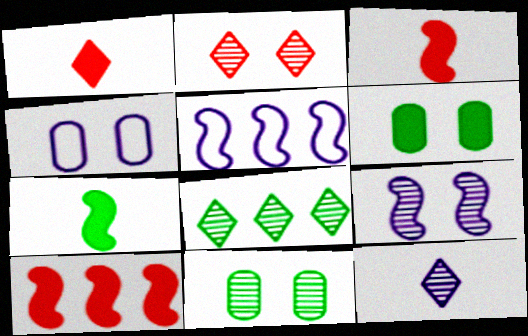[[1, 5, 11], 
[2, 8, 12], 
[2, 9, 11], 
[3, 4, 8]]